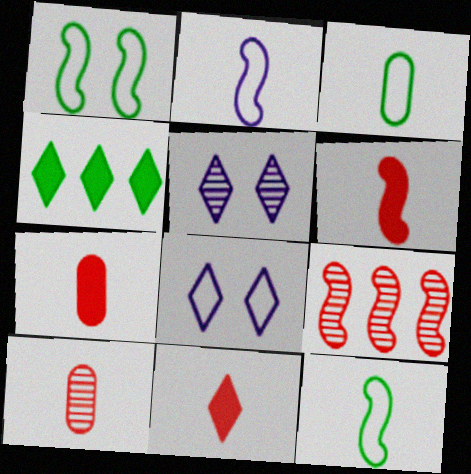[[6, 7, 11]]